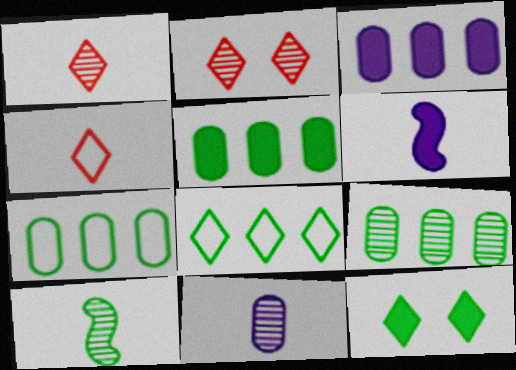[[1, 10, 11], 
[2, 6, 7], 
[5, 7, 9], 
[7, 10, 12]]